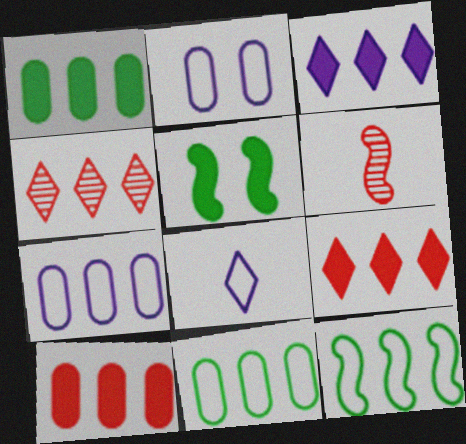[]